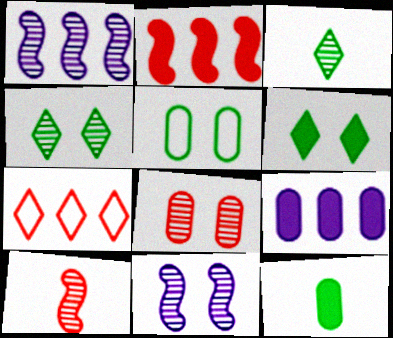[[1, 3, 8], 
[4, 8, 11], 
[7, 11, 12]]